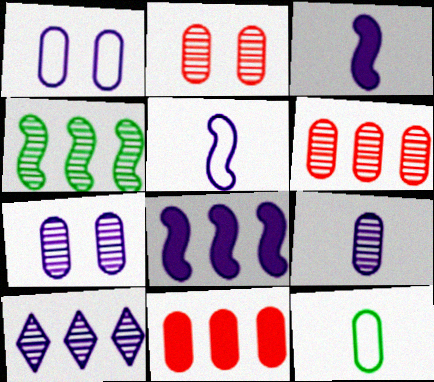[[1, 3, 10], 
[4, 6, 10], 
[7, 11, 12]]